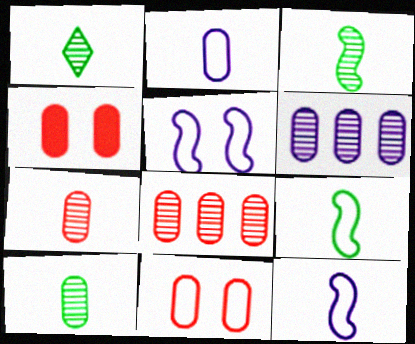[[1, 3, 10]]